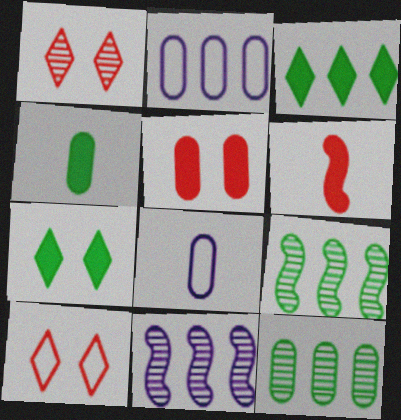[[4, 10, 11], 
[5, 8, 12]]